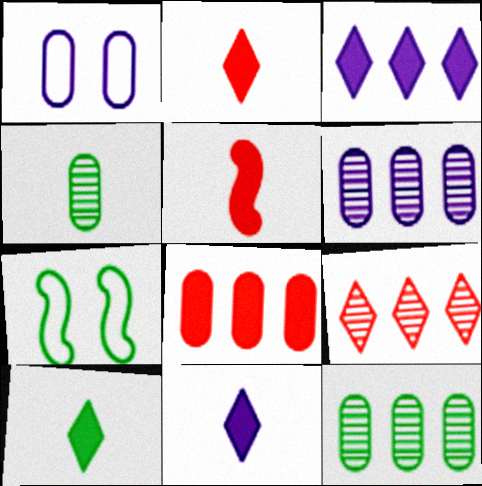[[1, 4, 8], 
[2, 6, 7], 
[2, 10, 11], 
[7, 10, 12]]